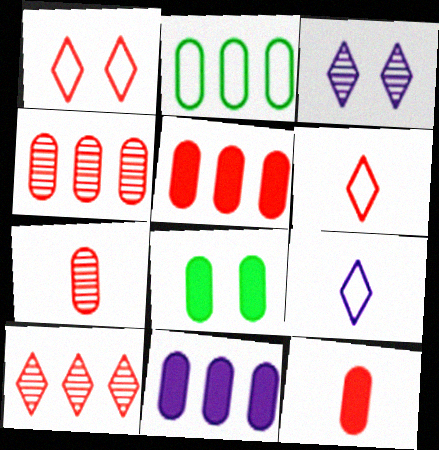[[2, 4, 11], 
[8, 11, 12]]